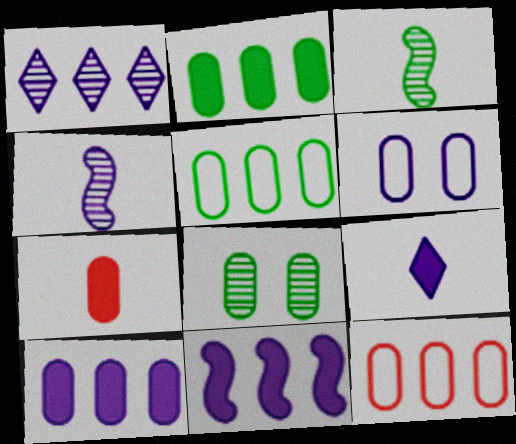[]